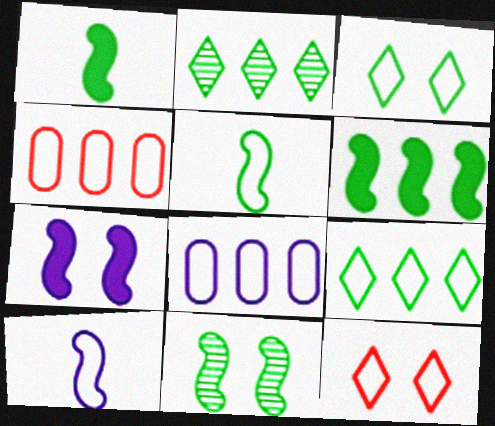[[3, 4, 10], 
[5, 6, 11], 
[5, 8, 12]]